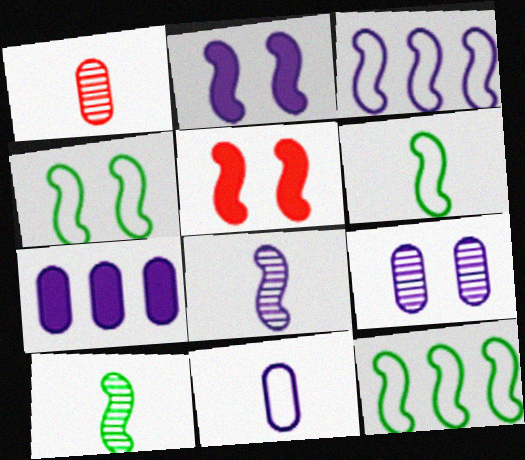[[2, 3, 8], 
[3, 5, 10], 
[4, 6, 12], 
[5, 8, 12], 
[7, 9, 11]]